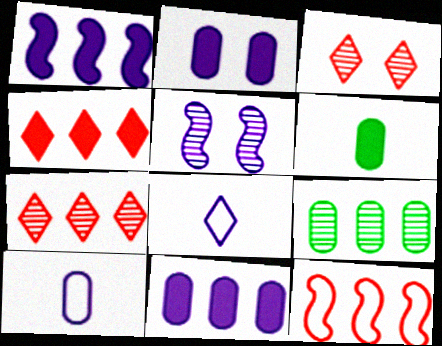[[5, 8, 11]]